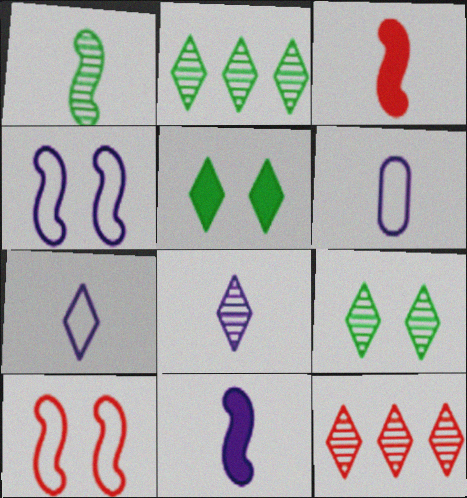[[5, 7, 12], 
[6, 8, 11], 
[8, 9, 12]]